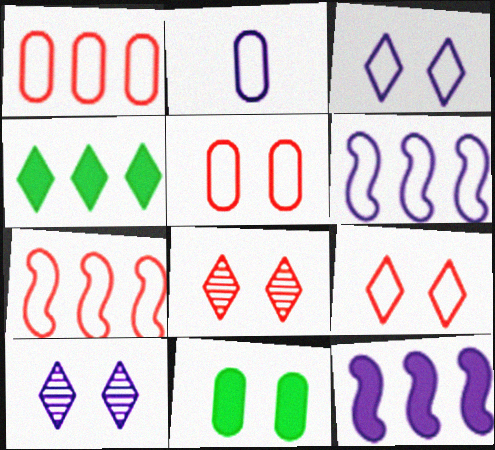[[2, 3, 6], 
[2, 10, 12]]